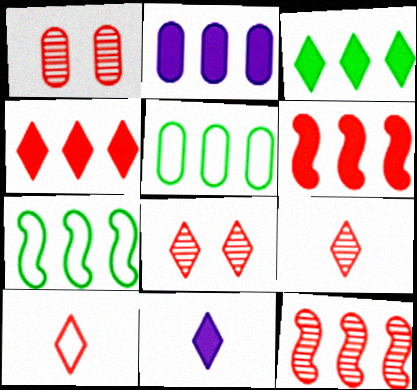[[1, 6, 10], 
[1, 7, 11], 
[1, 9, 12], 
[2, 3, 6], 
[4, 8, 10]]